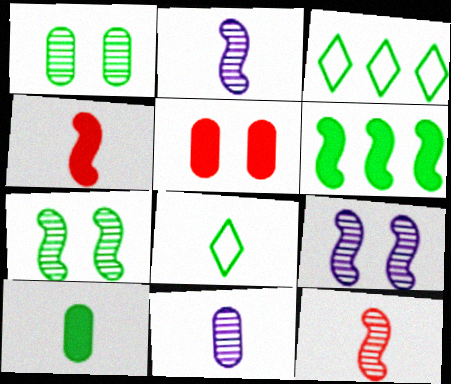[[1, 6, 8], 
[2, 3, 5], 
[3, 7, 10], 
[4, 8, 11]]